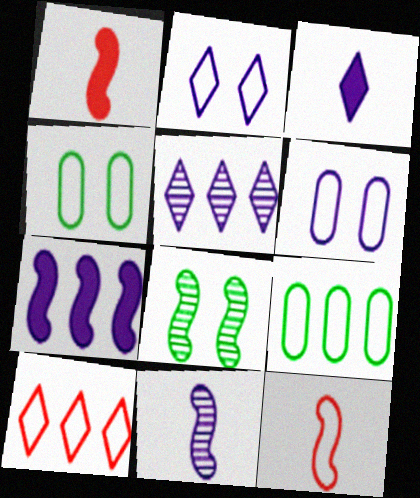[[1, 4, 5], 
[2, 3, 5], 
[2, 9, 12], 
[7, 8, 12]]